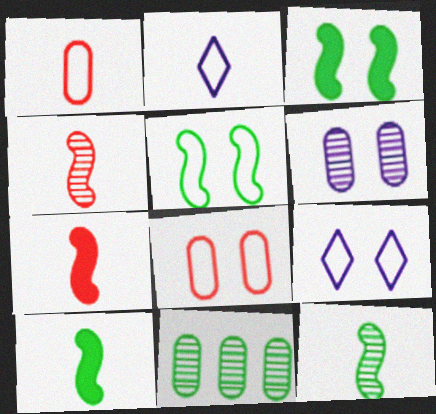[[5, 8, 9], 
[7, 9, 11]]